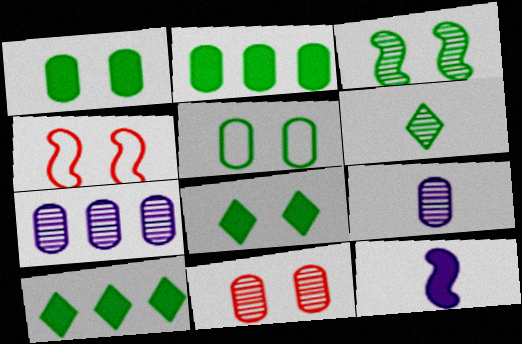[[3, 5, 8], 
[4, 9, 10]]